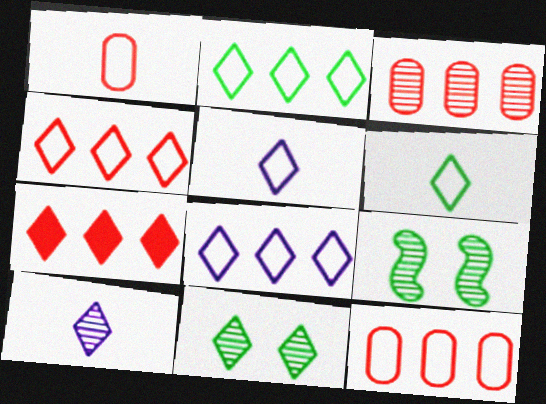[[2, 4, 8], 
[3, 9, 10], 
[5, 7, 11]]